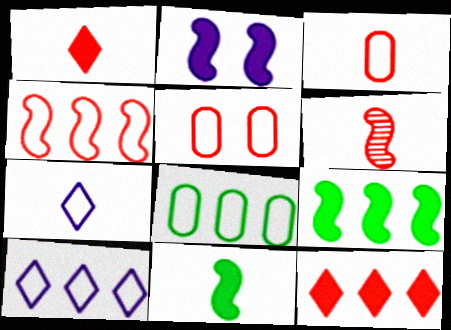[[1, 3, 6], 
[4, 8, 10], 
[5, 6, 12]]